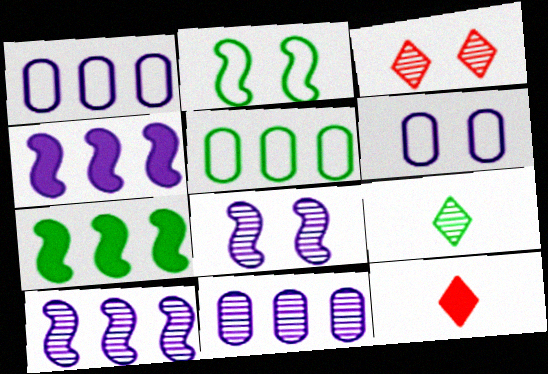[[2, 11, 12], 
[5, 8, 12]]